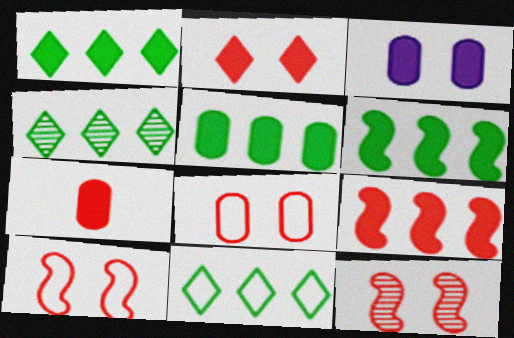[[1, 4, 11], 
[1, 5, 6], 
[2, 7, 9], 
[2, 8, 12], 
[3, 5, 7]]